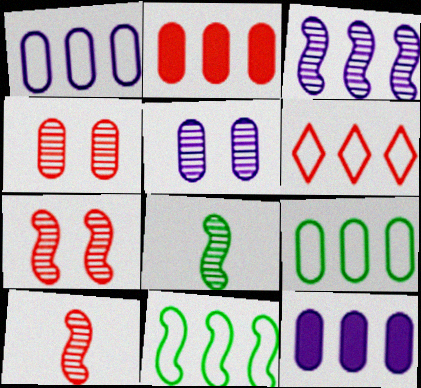[[1, 6, 11], 
[3, 7, 8]]